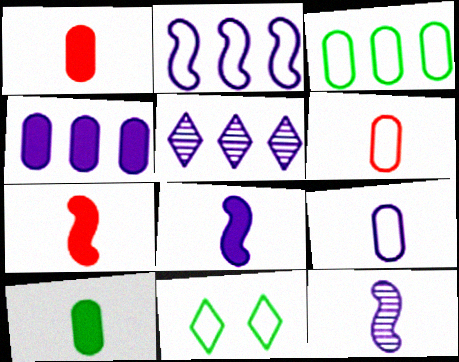[[2, 4, 5], 
[2, 6, 11]]